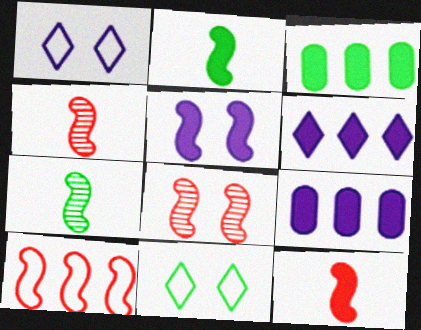[[1, 3, 4], 
[3, 7, 11], 
[4, 9, 11], 
[5, 7, 10], 
[8, 10, 12]]